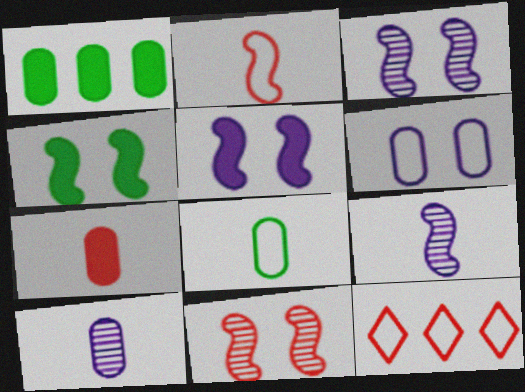[[4, 10, 12], 
[7, 8, 10], 
[7, 11, 12]]